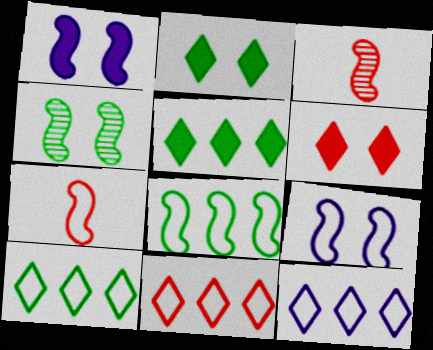[[1, 3, 8], 
[7, 8, 9], 
[10, 11, 12]]